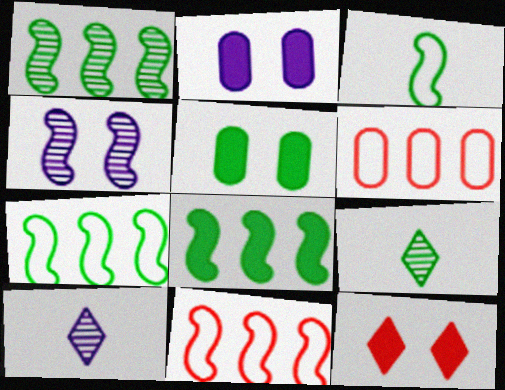[[1, 7, 8], 
[2, 9, 11], 
[5, 7, 9], 
[5, 10, 11]]